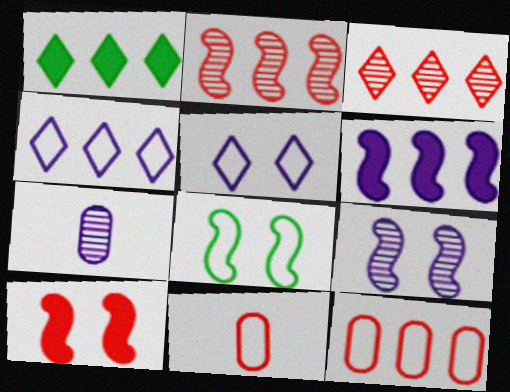[[1, 3, 4], 
[1, 9, 11], 
[3, 10, 11], 
[4, 8, 11], 
[5, 6, 7], 
[8, 9, 10]]